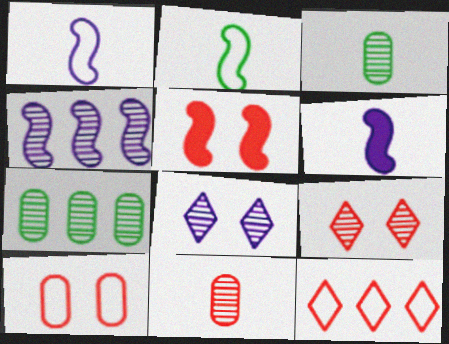[[2, 4, 5], 
[3, 4, 9], 
[5, 9, 10], 
[5, 11, 12]]